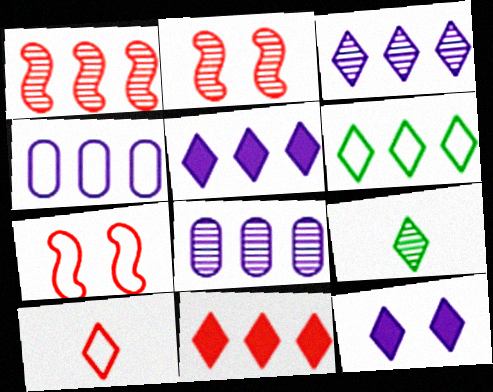[[2, 8, 9], 
[3, 6, 11]]